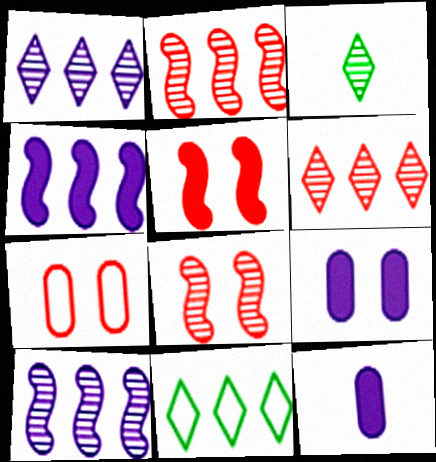[[3, 4, 7], 
[8, 11, 12]]